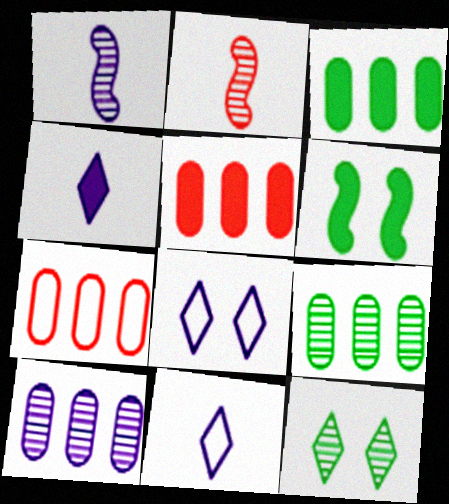[[2, 3, 8], 
[2, 10, 12], 
[3, 7, 10], 
[4, 5, 6]]